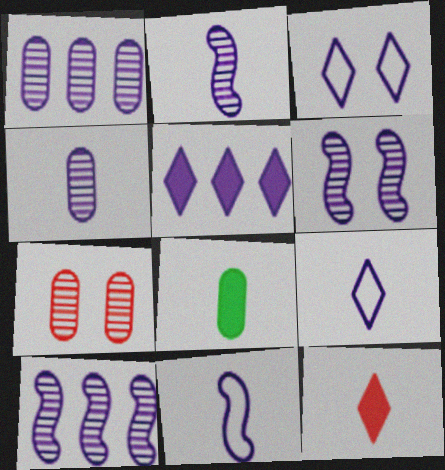[[2, 6, 10]]